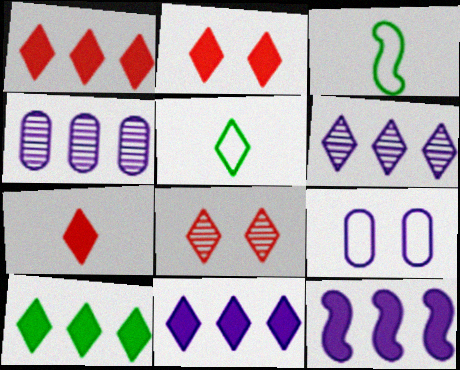[[1, 2, 7], 
[1, 10, 11], 
[2, 3, 4], 
[2, 5, 6], 
[5, 8, 11]]